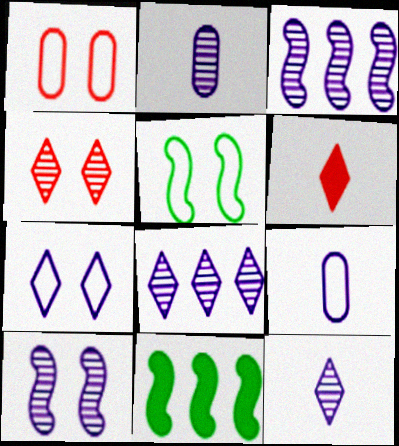[[1, 5, 7], 
[1, 11, 12], 
[2, 8, 10], 
[4, 9, 11]]